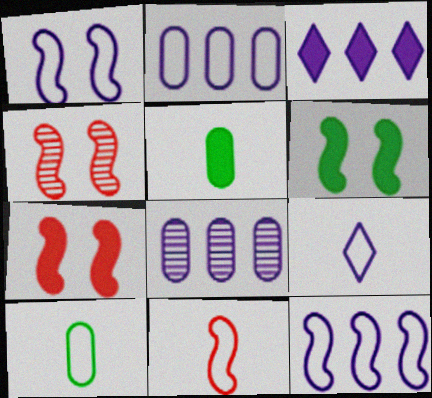[[1, 2, 9], 
[1, 4, 6], 
[3, 4, 10], 
[3, 5, 7], 
[3, 8, 12], 
[9, 10, 11]]